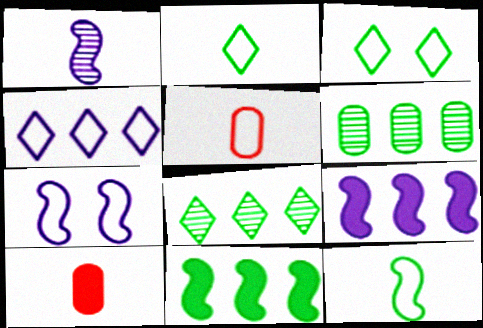[[1, 2, 10], 
[1, 7, 9], 
[7, 8, 10]]